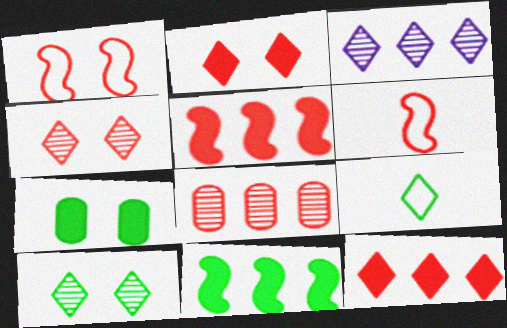[[2, 3, 9], 
[2, 6, 8], 
[3, 6, 7]]